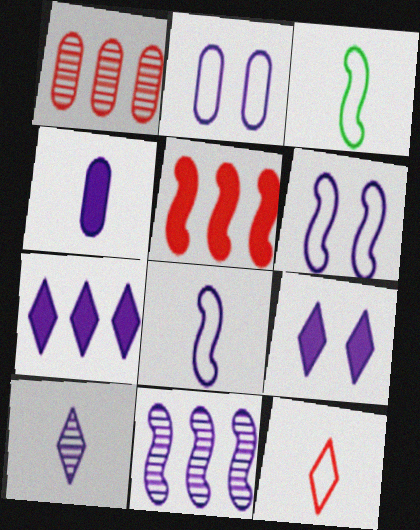[[1, 3, 9], 
[4, 8, 10]]